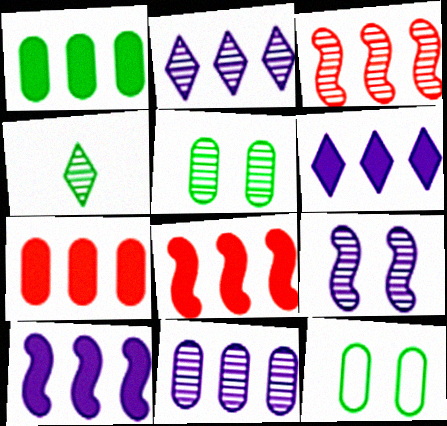[[1, 6, 8]]